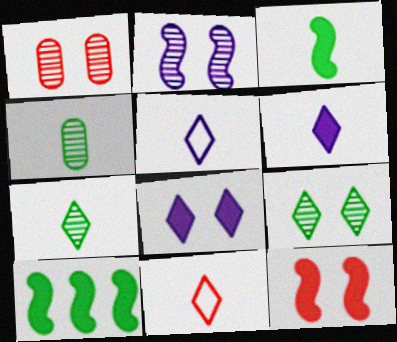[[1, 2, 9], 
[1, 5, 10], 
[6, 7, 11]]